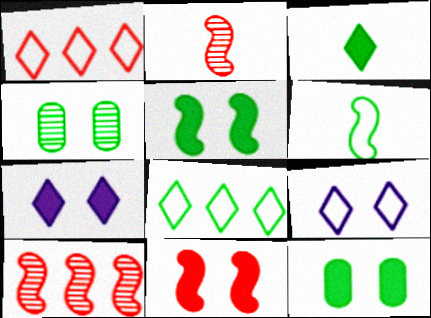[[4, 9, 11], 
[7, 11, 12]]